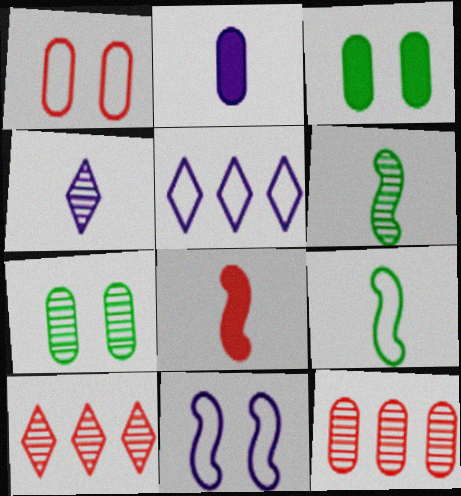[[1, 5, 9], 
[1, 8, 10], 
[5, 7, 8]]